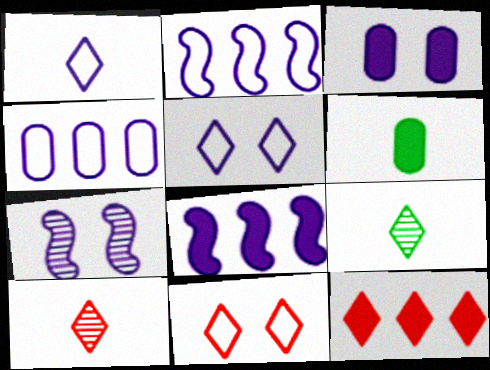[[3, 5, 7], 
[5, 9, 12], 
[10, 11, 12]]